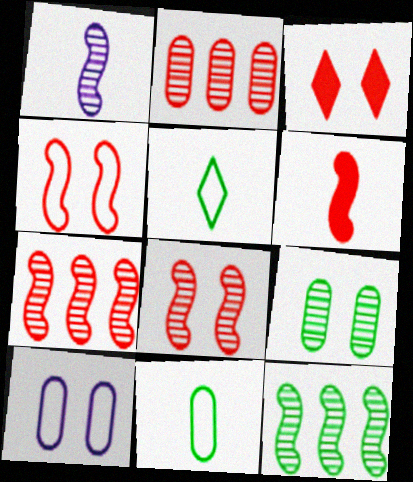[[1, 8, 12], 
[4, 6, 7]]